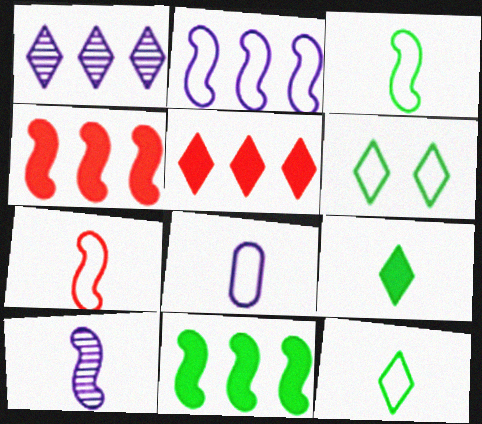[[7, 8, 12]]